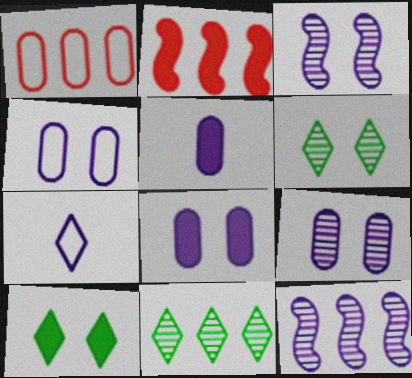[[2, 5, 10], 
[4, 8, 9], 
[7, 8, 12]]